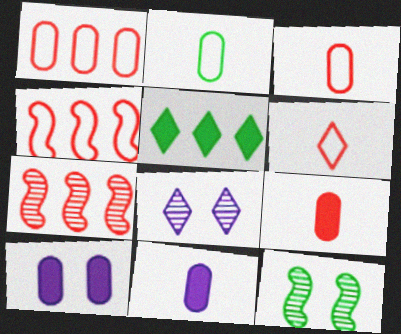[[2, 5, 12], 
[5, 6, 8]]